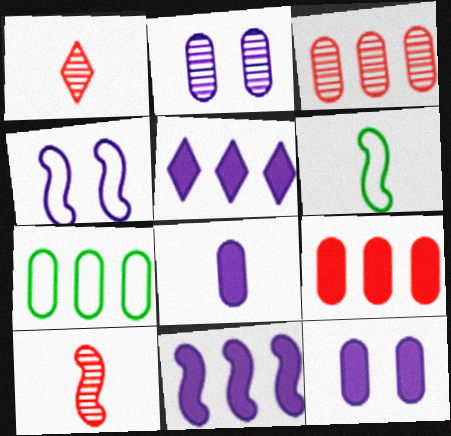[[1, 6, 8]]